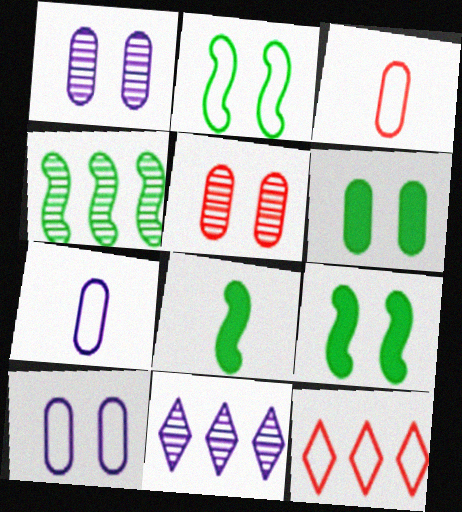[[1, 8, 12], 
[2, 4, 8], 
[2, 7, 12], 
[3, 9, 11], 
[5, 6, 10]]